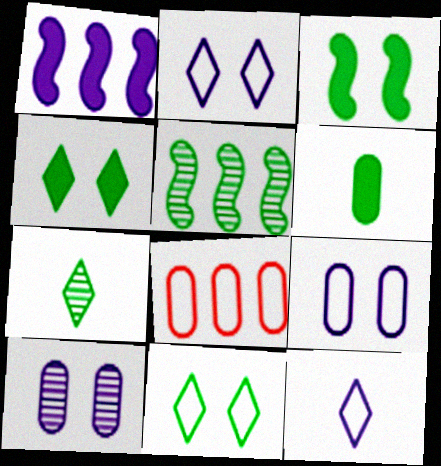[[1, 10, 12], 
[5, 6, 11], 
[6, 8, 10]]